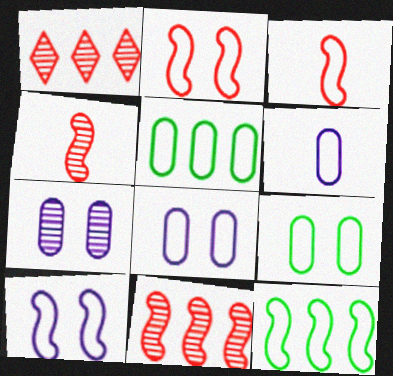[[3, 10, 12]]